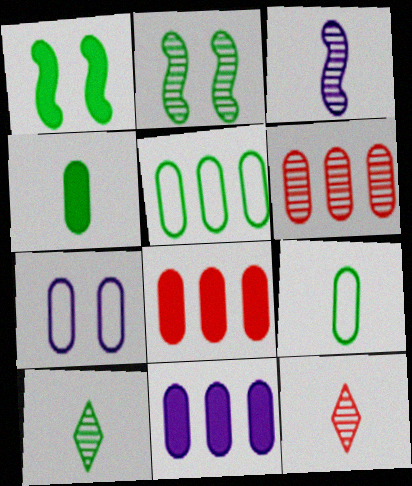[[1, 5, 10], 
[4, 6, 7], 
[5, 6, 11]]